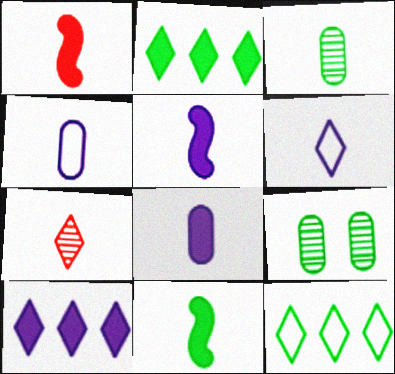[[1, 3, 6], 
[1, 5, 11], 
[4, 7, 11], 
[9, 11, 12]]